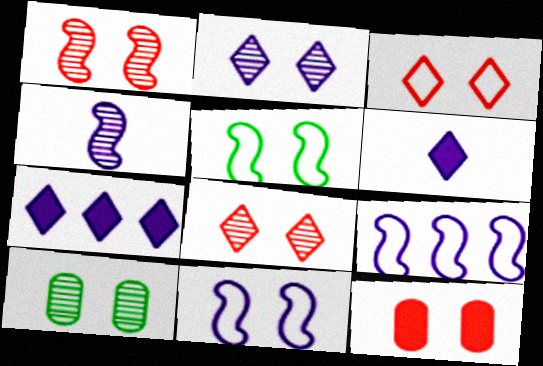[[1, 2, 10], 
[1, 3, 12], 
[2, 5, 12]]